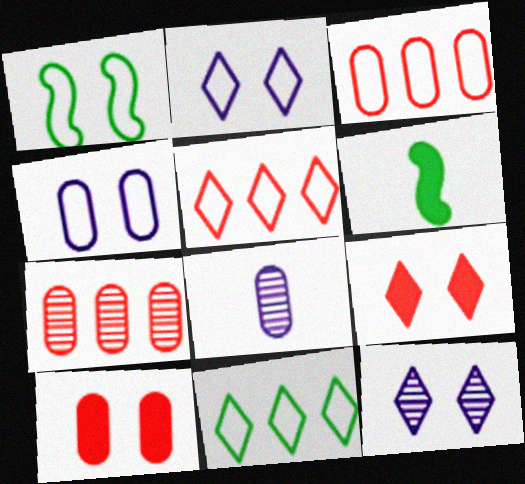[[1, 10, 12], 
[2, 6, 7], 
[3, 6, 12]]